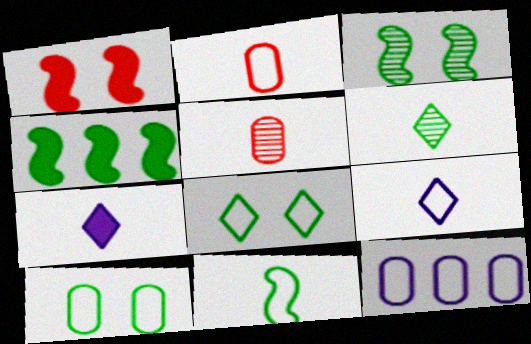[[1, 6, 12], 
[2, 9, 11], 
[2, 10, 12], 
[3, 4, 11], 
[4, 6, 10], 
[5, 7, 11]]